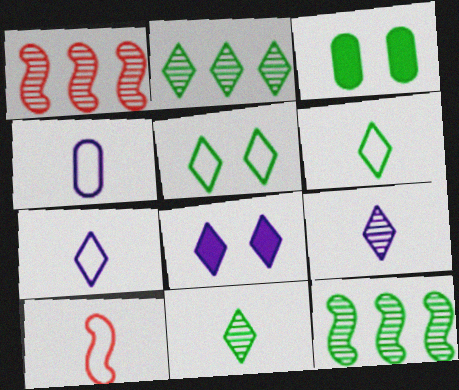[[1, 3, 7], 
[3, 6, 12], 
[4, 6, 10]]